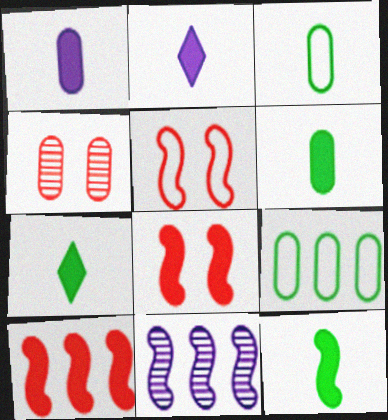[[1, 4, 9], 
[5, 11, 12], 
[6, 7, 12]]